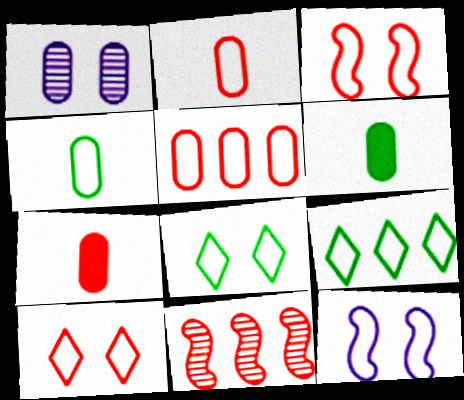[[1, 5, 6], 
[2, 9, 12], 
[7, 10, 11]]